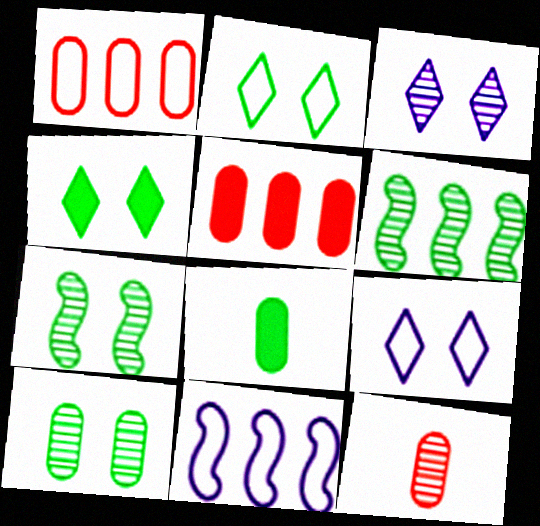[[2, 6, 8], 
[3, 6, 12], 
[4, 11, 12]]